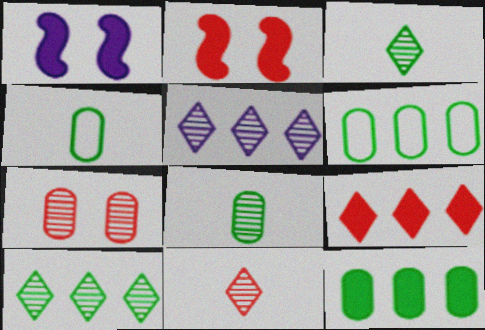[[1, 6, 11], 
[2, 4, 5]]